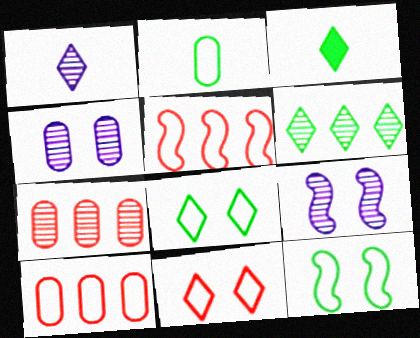[[3, 4, 5], 
[3, 6, 8], 
[3, 9, 10]]